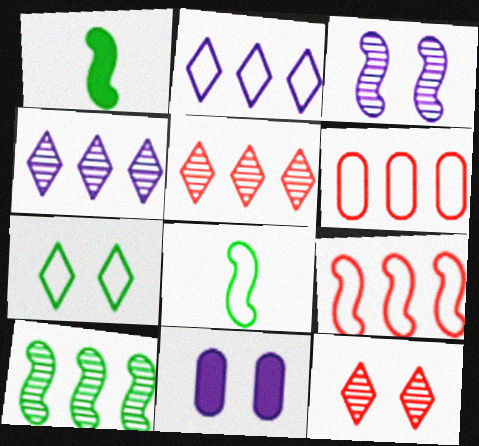[[1, 3, 9], 
[5, 8, 11]]